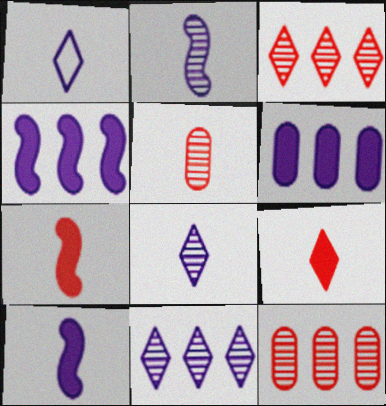[]